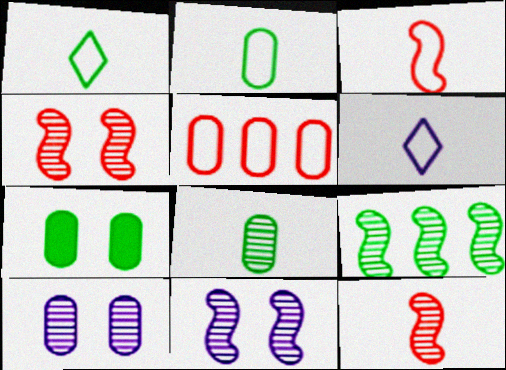[[1, 7, 9], 
[2, 3, 6], 
[9, 11, 12]]